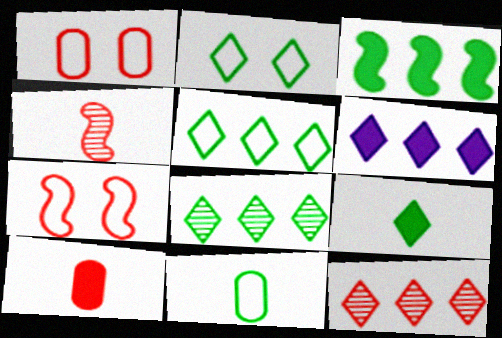[[2, 8, 9], 
[5, 6, 12], 
[7, 10, 12]]